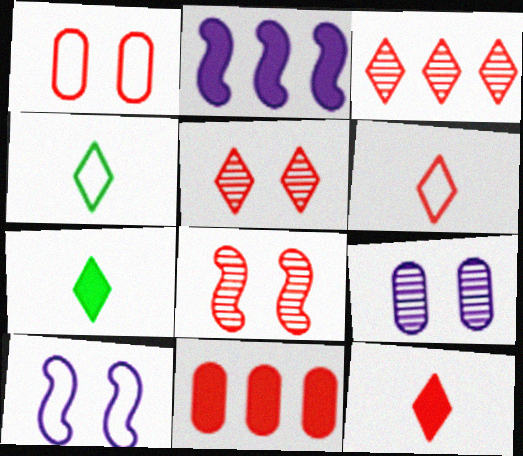[[6, 8, 11]]